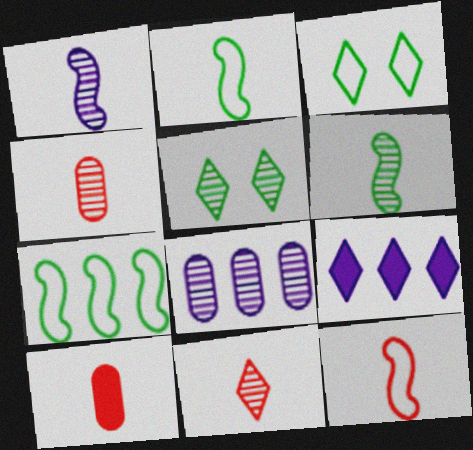[[3, 9, 11], 
[10, 11, 12]]